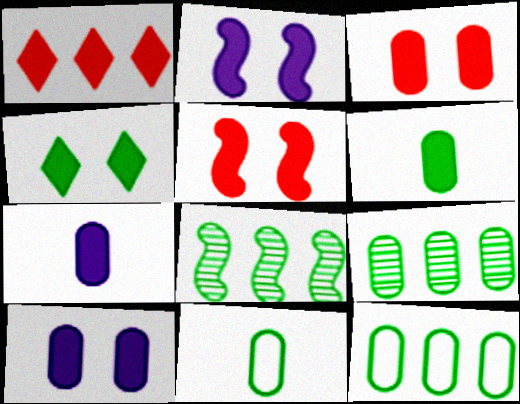[[1, 2, 6], 
[2, 3, 4], 
[4, 5, 10], 
[4, 8, 11]]